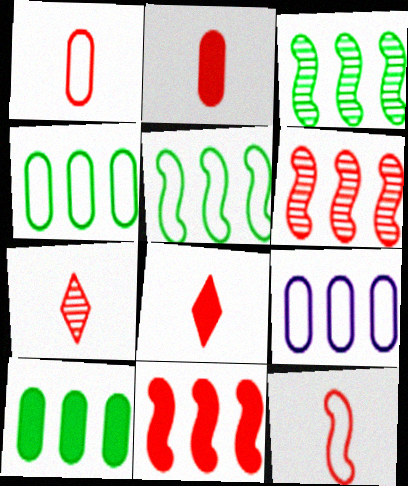[[2, 7, 12]]